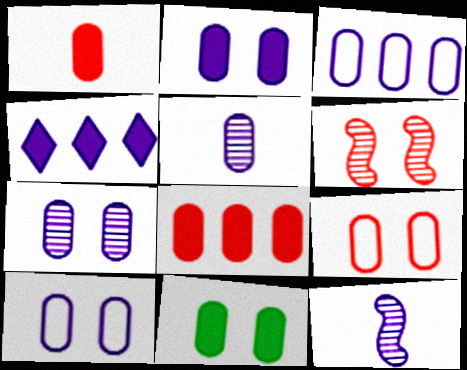[[2, 3, 5], 
[2, 7, 10], 
[4, 10, 12], 
[7, 9, 11]]